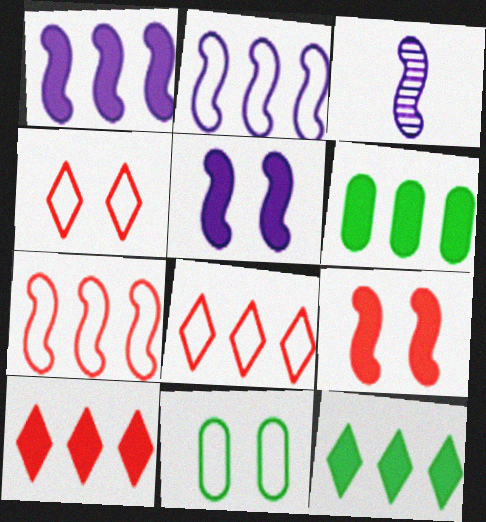[[1, 6, 10], 
[2, 3, 5], 
[3, 4, 6], 
[3, 10, 11]]